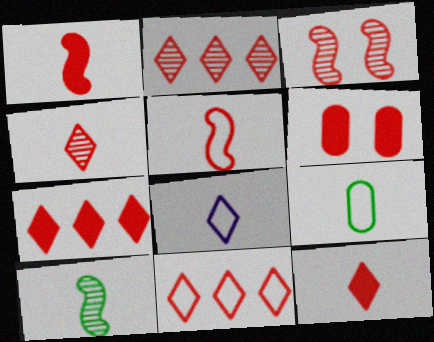[[1, 6, 7], 
[2, 5, 6], 
[2, 7, 11], 
[5, 8, 9]]